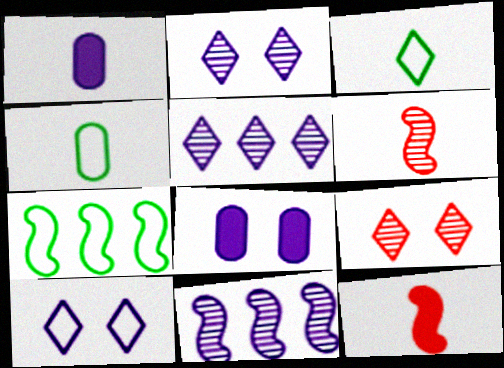[[1, 3, 6], 
[1, 7, 9], 
[1, 10, 11]]